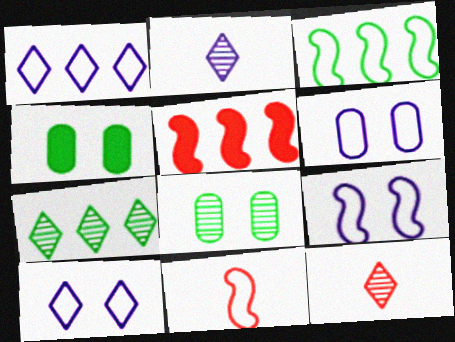[[3, 9, 11], 
[6, 9, 10]]